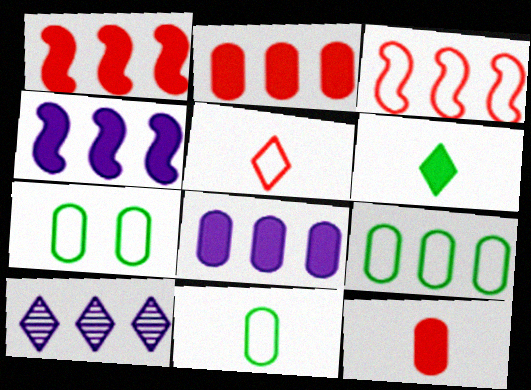[[1, 9, 10], 
[7, 9, 11]]